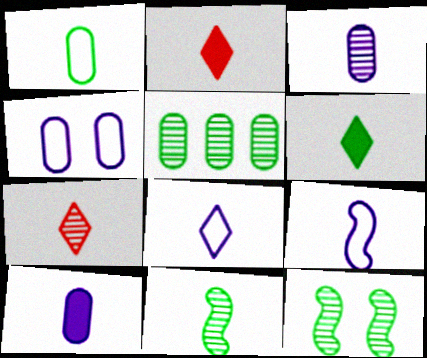[[1, 6, 11], 
[3, 7, 11], 
[6, 7, 8]]